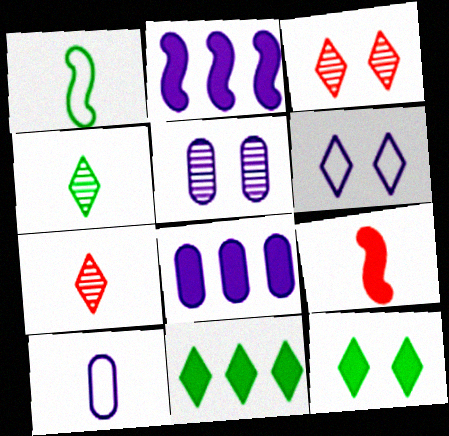[[1, 3, 8], 
[3, 6, 12], 
[4, 9, 10], 
[5, 8, 10], 
[6, 7, 11], 
[8, 9, 12]]